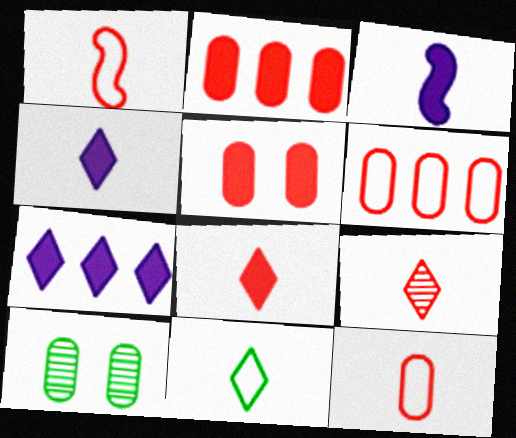[[1, 7, 10], 
[4, 9, 11]]